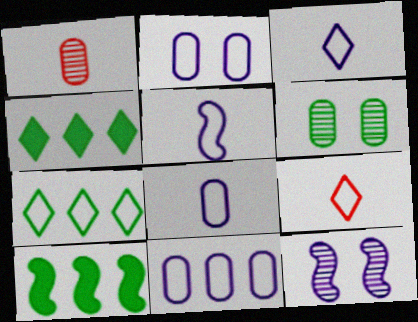[[2, 8, 11], 
[3, 5, 8]]